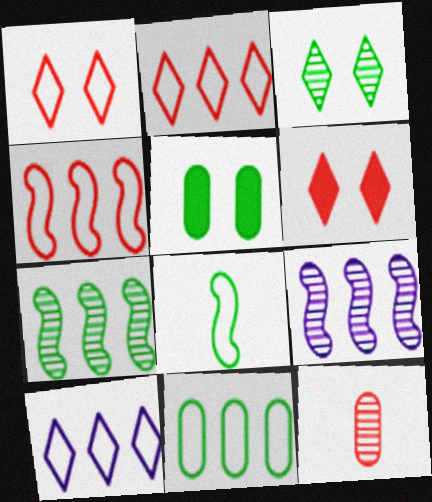[[3, 9, 12], 
[4, 6, 12], 
[4, 10, 11]]